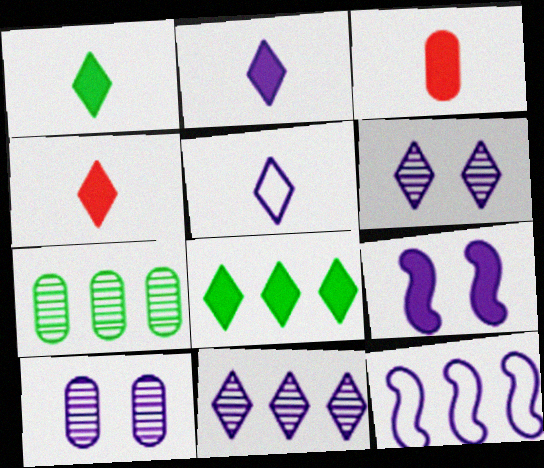[[1, 2, 4], 
[2, 10, 12], 
[3, 8, 9]]